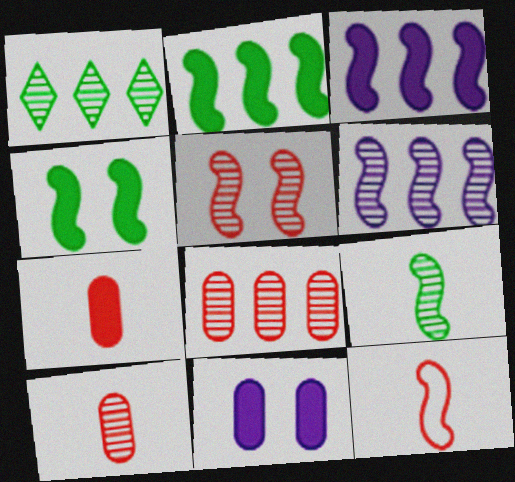[[1, 6, 8], 
[1, 11, 12], 
[4, 6, 12], 
[5, 6, 9]]